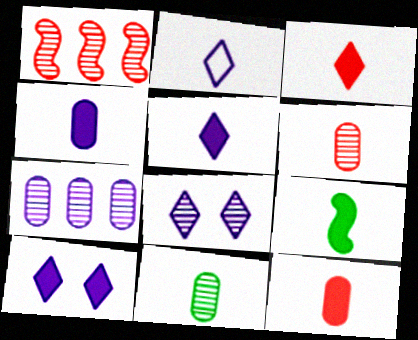[[1, 8, 11], 
[2, 6, 9], 
[3, 4, 9], 
[5, 9, 12]]